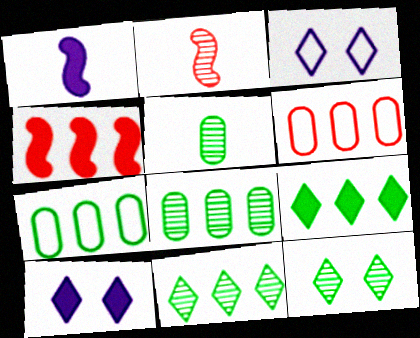[[1, 6, 12], 
[2, 7, 10], 
[3, 4, 5]]